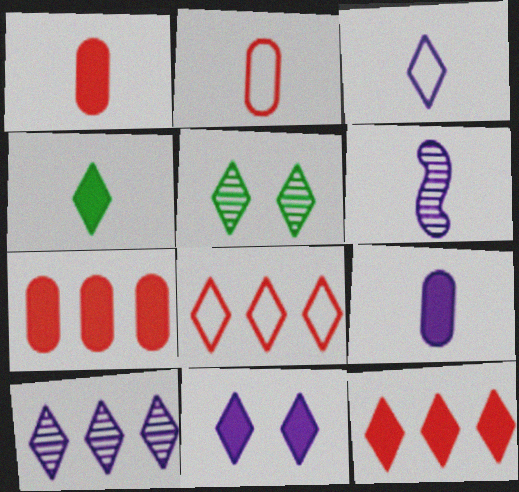[[2, 4, 6], 
[3, 5, 12], 
[3, 6, 9], 
[3, 10, 11], 
[4, 11, 12]]